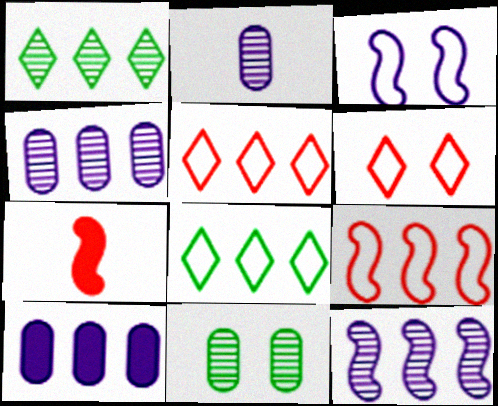[[1, 9, 10]]